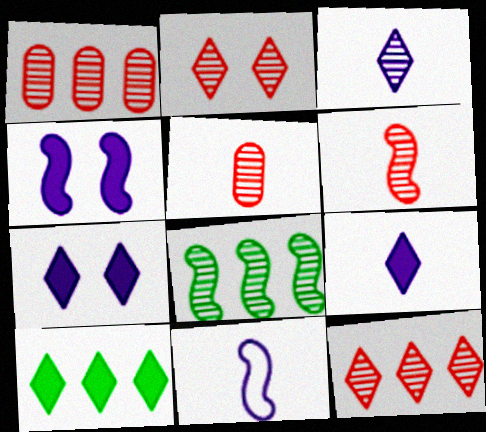[[1, 2, 6]]